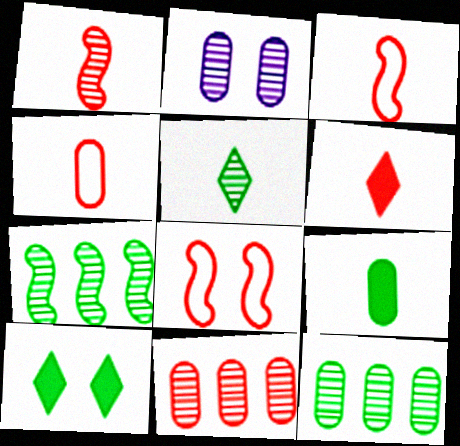[[1, 4, 6], 
[2, 8, 10], 
[6, 8, 11]]